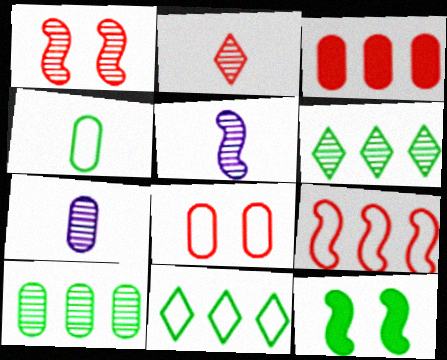[[1, 6, 7], 
[4, 6, 12], 
[5, 9, 12]]